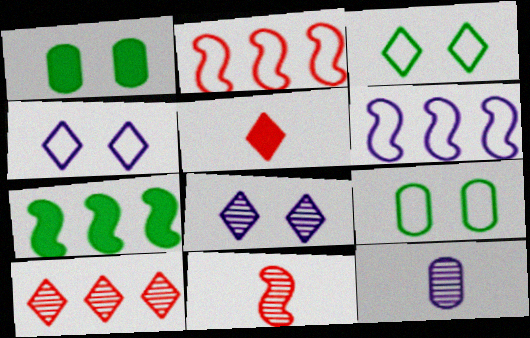[]